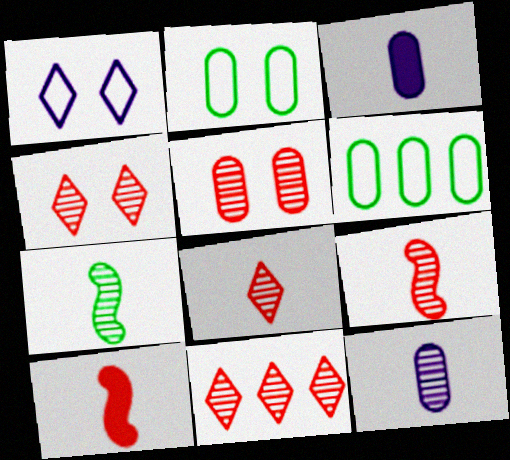[[3, 5, 6], 
[4, 8, 11], 
[5, 9, 11], 
[7, 8, 12]]